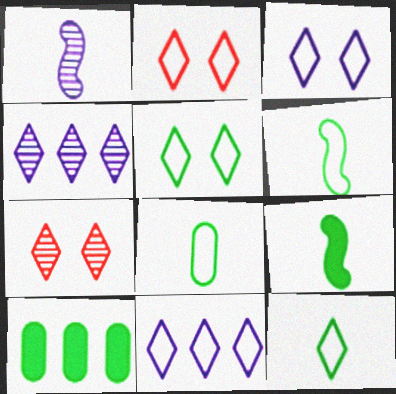[[1, 2, 10], 
[2, 3, 5], 
[2, 11, 12], 
[6, 8, 12]]